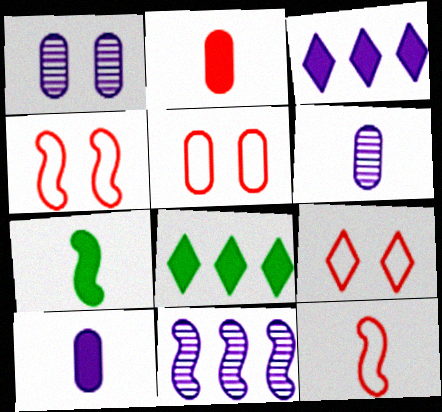[[1, 8, 12], 
[4, 5, 9], 
[4, 6, 8], 
[4, 7, 11]]